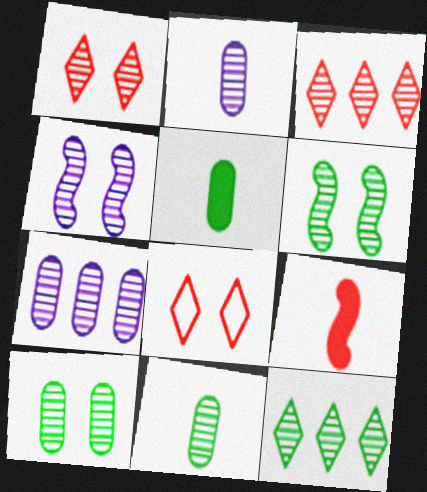[[1, 4, 10], 
[2, 3, 6], 
[3, 4, 11], 
[6, 11, 12]]